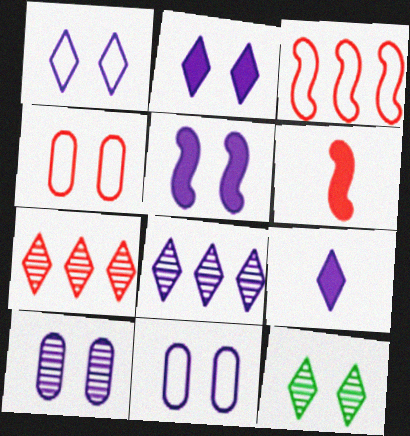[[1, 5, 10], 
[1, 8, 9], 
[4, 5, 12], 
[4, 6, 7]]